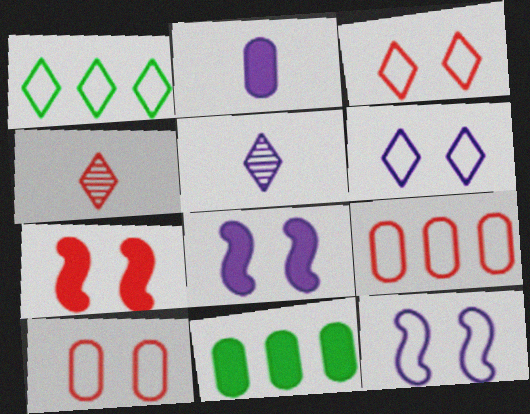[[4, 7, 9], 
[4, 11, 12]]